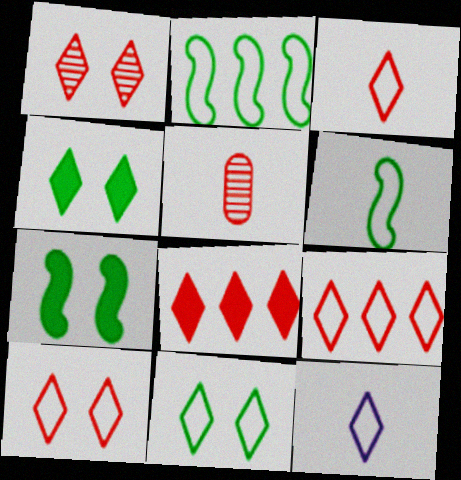[[1, 3, 8], 
[3, 9, 10], 
[9, 11, 12]]